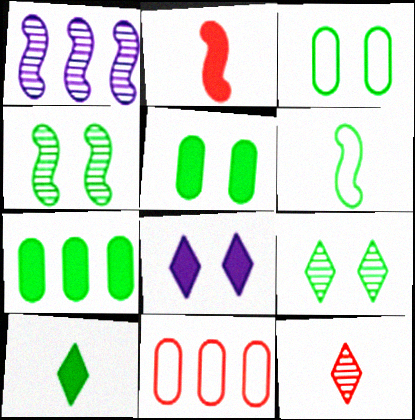[[2, 7, 8], 
[6, 7, 9]]